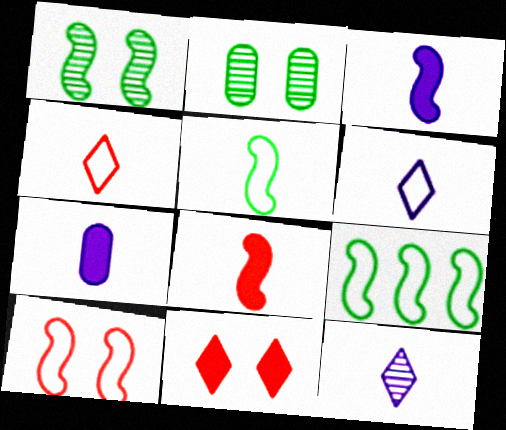[]